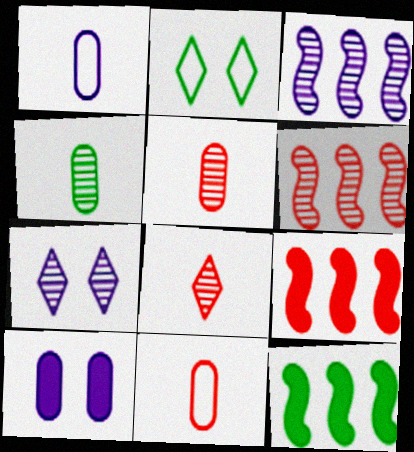[[2, 4, 12], 
[4, 6, 7], 
[7, 11, 12]]